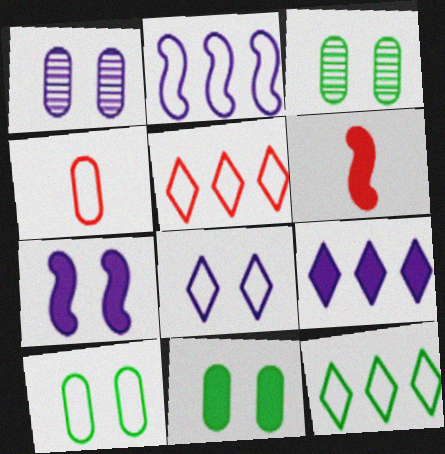[[1, 6, 12], 
[1, 7, 8], 
[3, 10, 11], 
[6, 9, 11]]